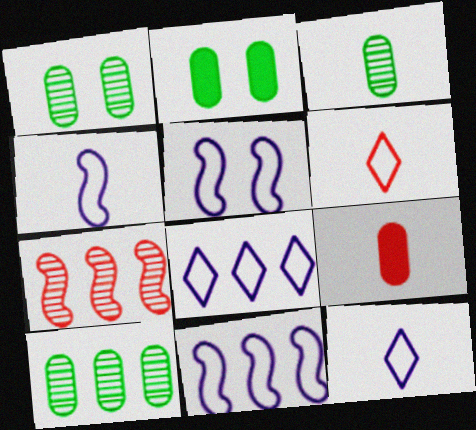[[1, 3, 10], 
[2, 7, 12], 
[4, 5, 11]]